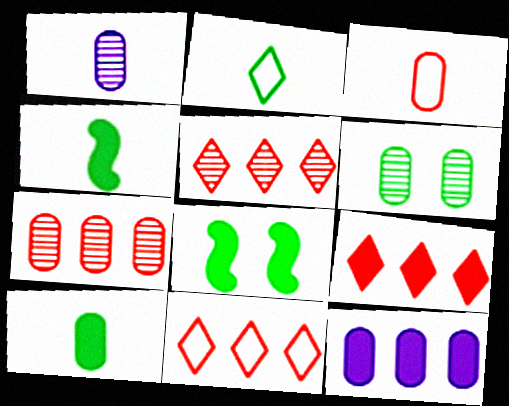[[1, 3, 10], 
[1, 6, 7], 
[1, 8, 11], 
[3, 6, 12], 
[5, 9, 11]]